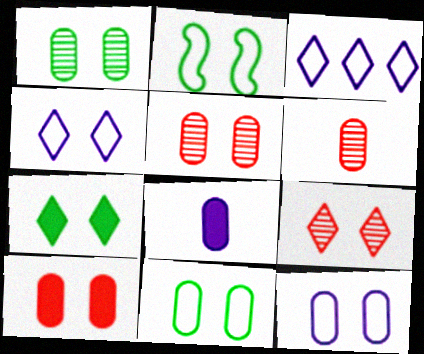[[1, 2, 7], 
[1, 10, 12], 
[4, 7, 9]]